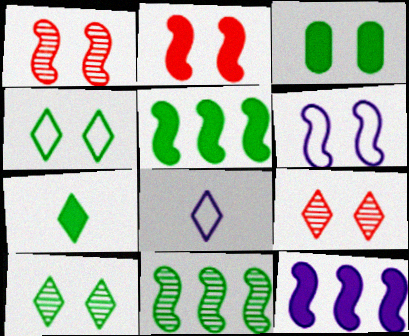[[3, 5, 7], 
[3, 6, 9]]